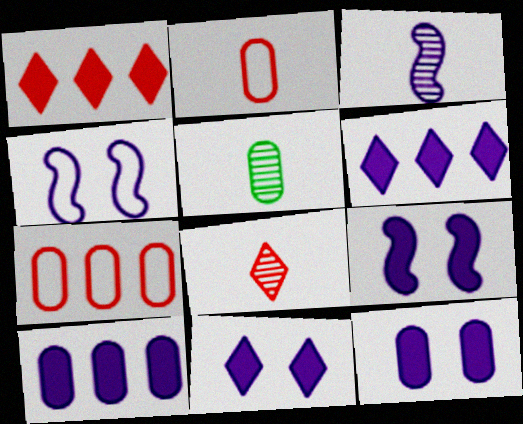[[1, 4, 5], 
[3, 5, 8], 
[5, 7, 12], 
[9, 11, 12]]